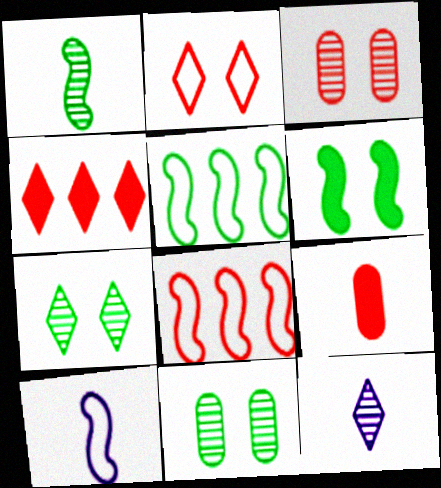[[1, 5, 6], 
[4, 10, 11]]